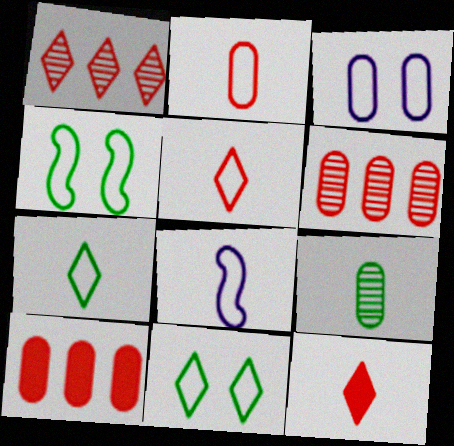[[2, 7, 8], 
[3, 9, 10], 
[8, 9, 12]]